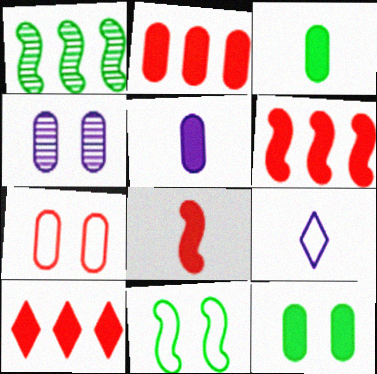[[2, 5, 12], 
[2, 6, 10], 
[4, 7, 12]]